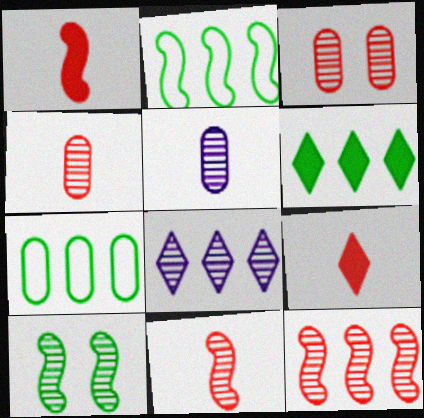[[4, 8, 10]]